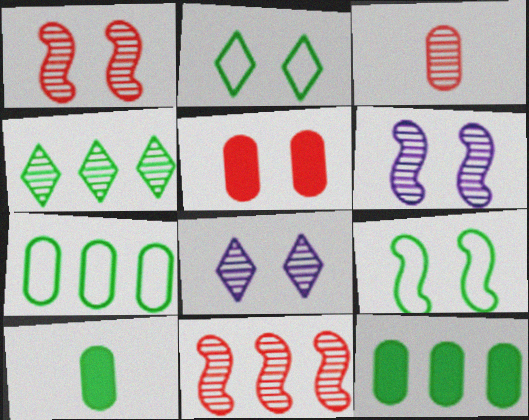[[2, 5, 6], 
[3, 4, 6], 
[4, 9, 10], 
[5, 8, 9]]